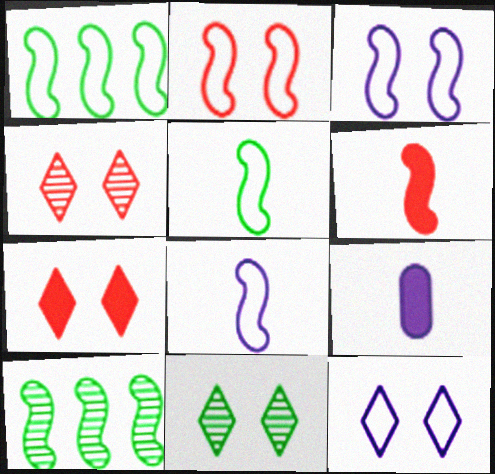[[1, 2, 8], 
[1, 4, 9], 
[3, 6, 10], 
[7, 11, 12]]